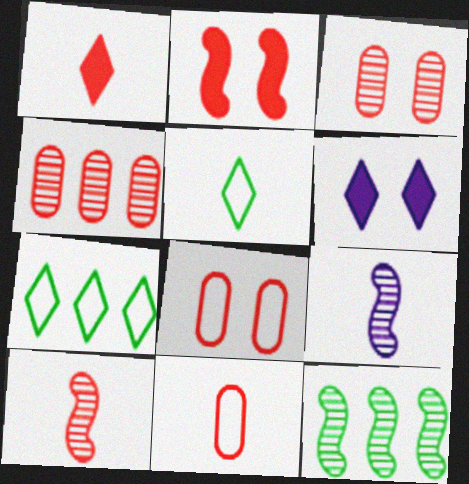[[1, 10, 11], 
[6, 11, 12]]